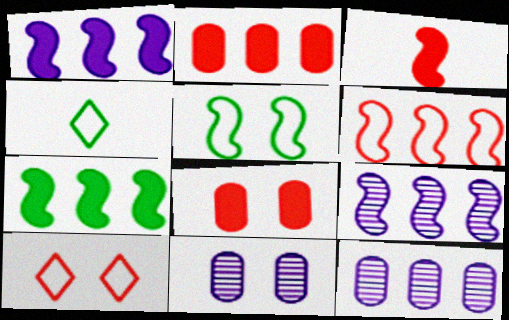[[3, 5, 9], 
[4, 8, 9], 
[6, 7, 9]]